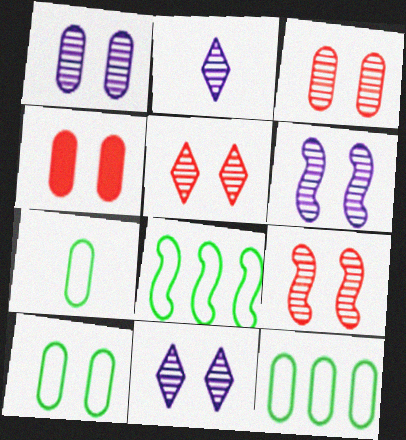[[1, 4, 10], 
[1, 6, 11], 
[2, 4, 8], 
[3, 5, 9], 
[7, 10, 12]]